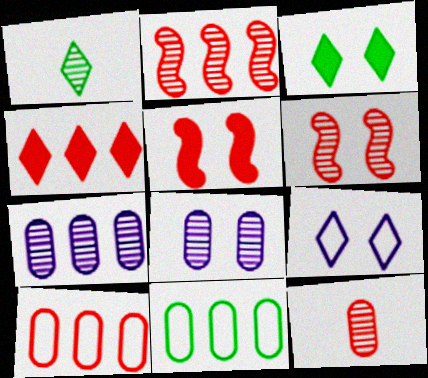[[1, 2, 8], 
[1, 4, 9], 
[1, 6, 7], 
[2, 4, 10]]